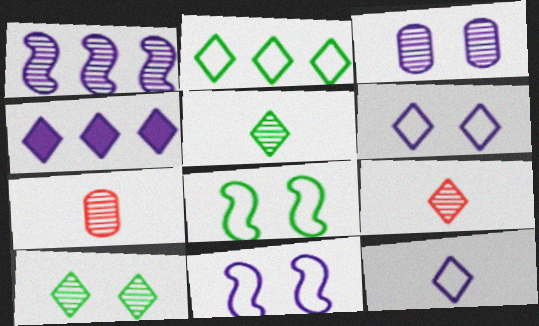[[1, 7, 10], 
[4, 7, 8]]